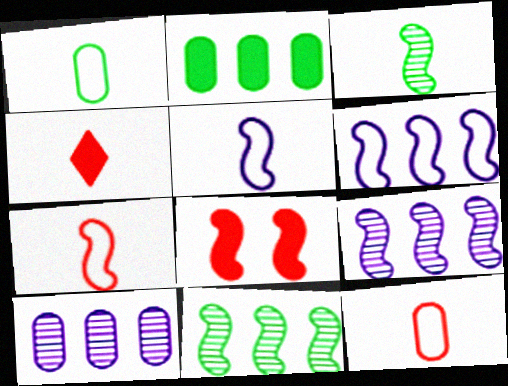[[3, 6, 8], 
[5, 8, 11]]